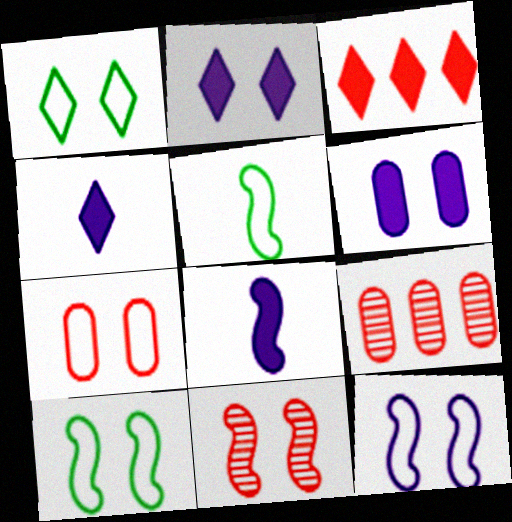[[1, 6, 11], 
[1, 7, 12], 
[1, 8, 9], 
[2, 5, 9], 
[4, 9, 10]]